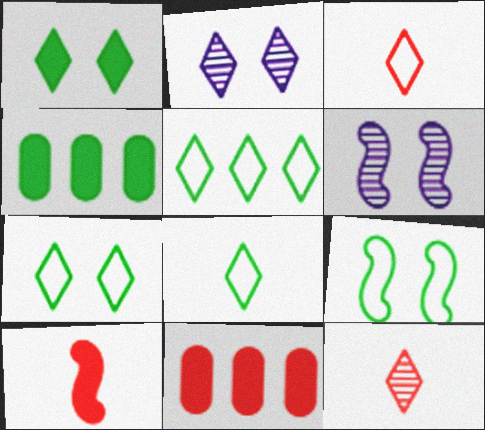[[3, 4, 6], 
[5, 7, 8], 
[6, 8, 11]]